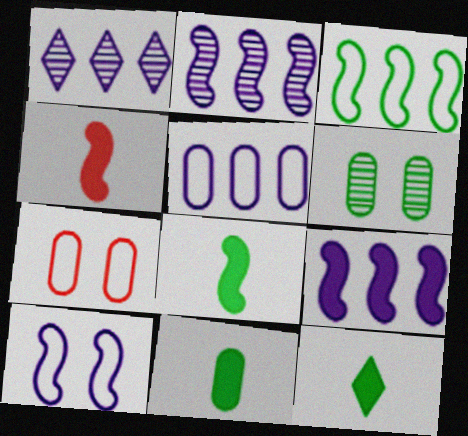[[1, 5, 9], 
[1, 7, 8], 
[2, 7, 12], 
[3, 6, 12], 
[8, 11, 12]]